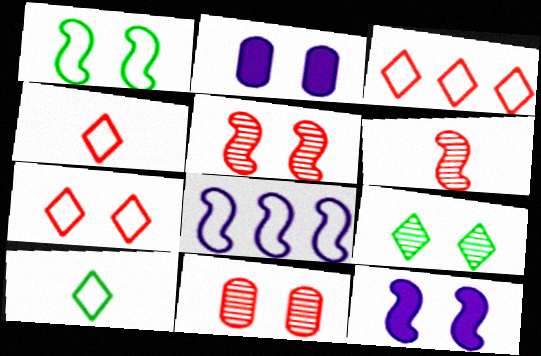[[1, 5, 12], 
[3, 4, 7]]